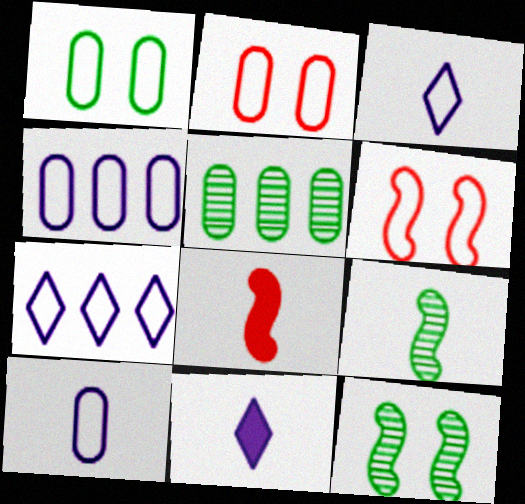[[5, 6, 11]]